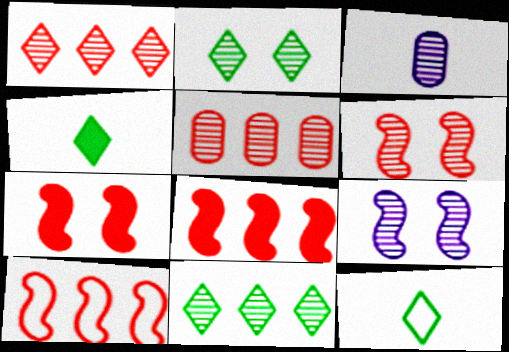[[3, 6, 11]]